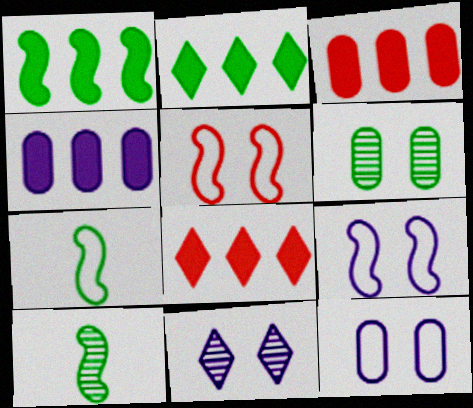[[1, 4, 8], 
[2, 6, 7], 
[3, 7, 11], 
[8, 10, 12]]